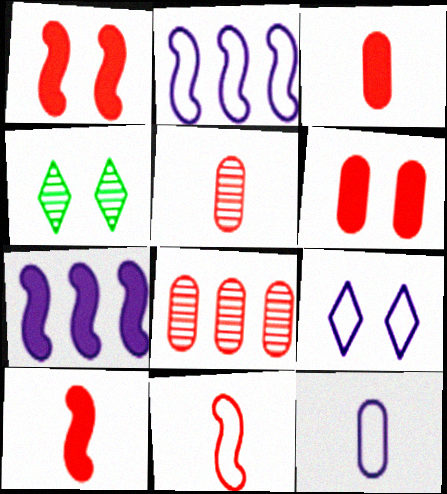[[2, 3, 4], 
[2, 9, 12]]